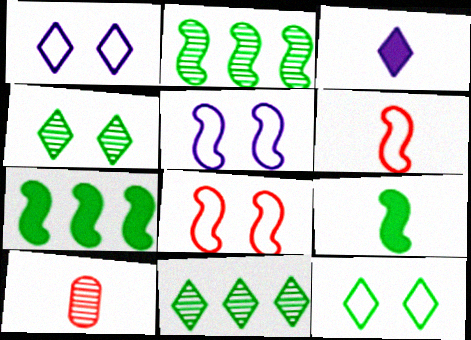[[1, 7, 10]]